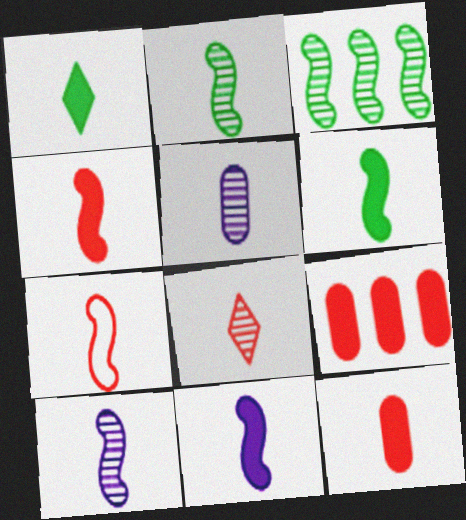[[1, 5, 7], 
[1, 11, 12], 
[2, 5, 8], 
[2, 7, 11], 
[4, 6, 11], 
[6, 7, 10], 
[7, 8, 12]]